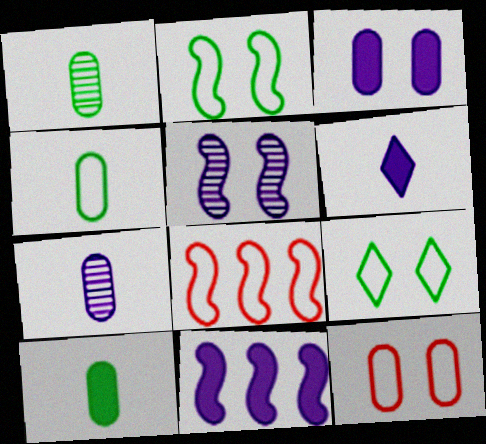[[1, 4, 10], 
[3, 6, 11]]